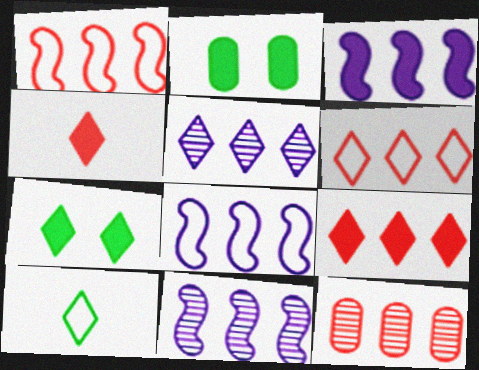[[1, 9, 12], 
[2, 3, 4], 
[3, 8, 11]]